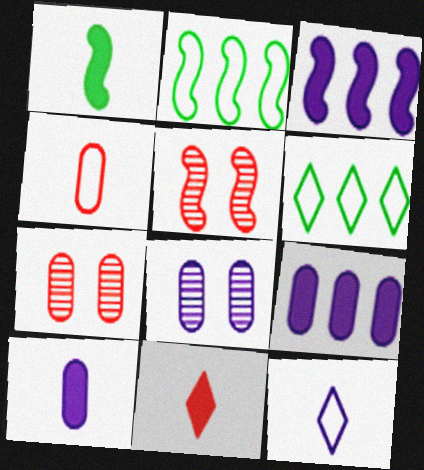[[1, 10, 11], 
[2, 8, 11], 
[3, 8, 12], 
[5, 6, 10]]